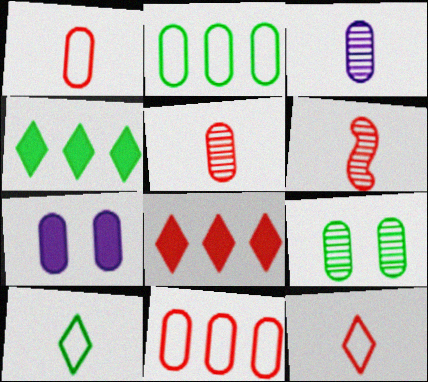[[2, 5, 7]]